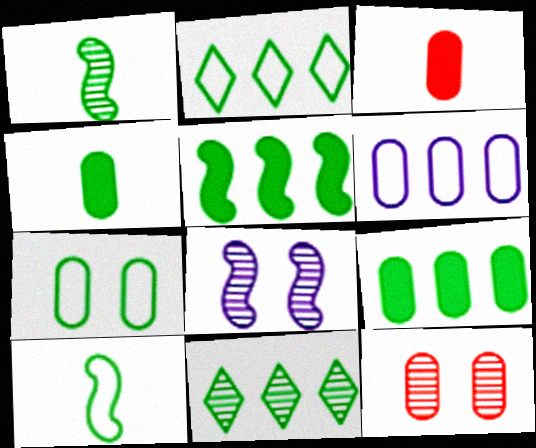[[2, 3, 8], 
[2, 7, 10], 
[4, 6, 12]]